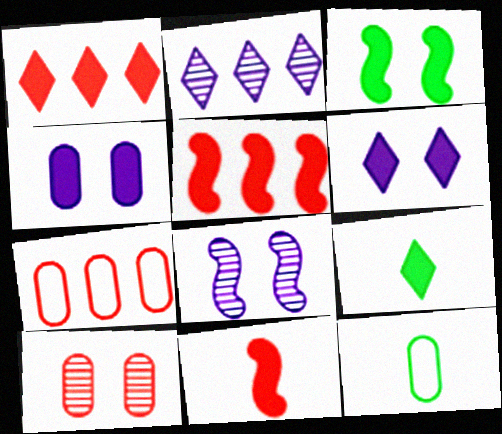[[1, 6, 9], 
[1, 8, 12], 
[4, 5, 9], 
[7, 8, 9]]